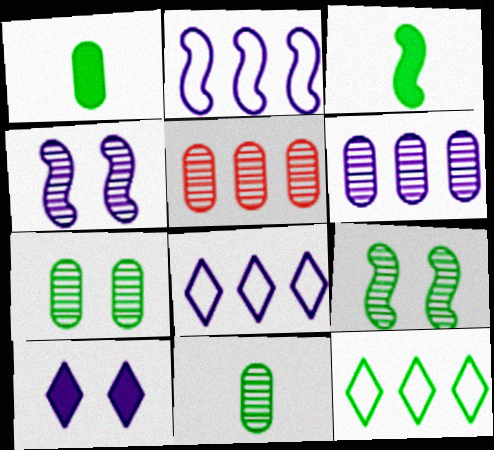[[1, 9, 12], 
[3, 7, 12]]